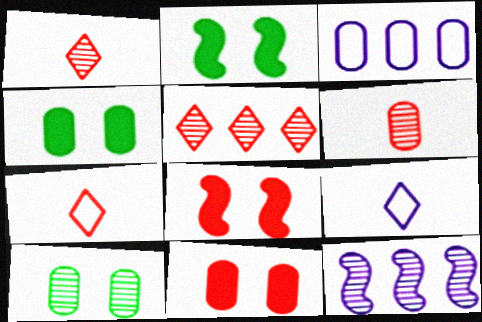[[1, 2, 3], 
[1, 10, 12], 
[3, 4, 6], 
[4, 7, 12]]